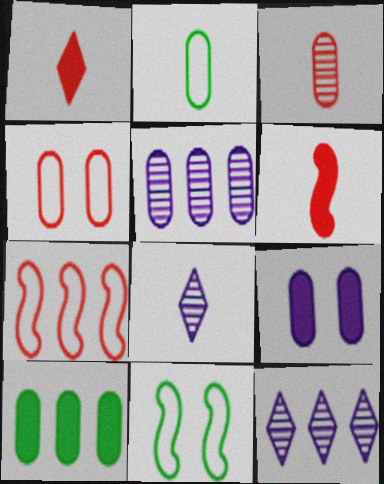[[1, 5, 11], 
[2, 6, 8], 
[7, 10, 12]]